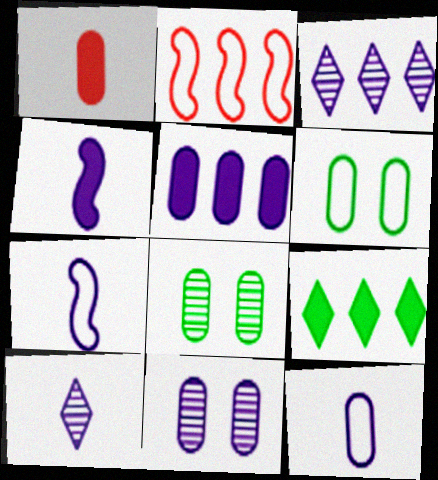[[4, 10, 12], 
[5, 11, 12]]